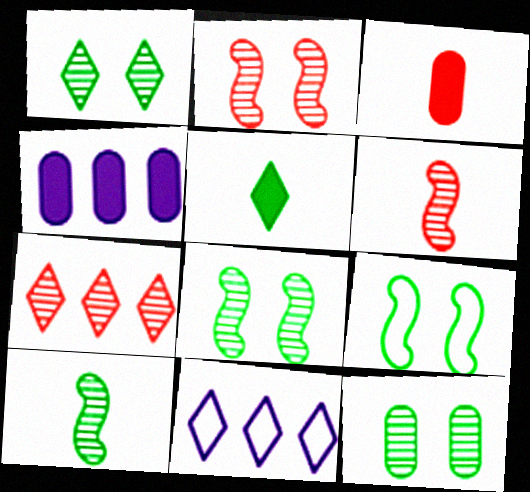[[1, 8, 12], 
[3, 8, 11]]